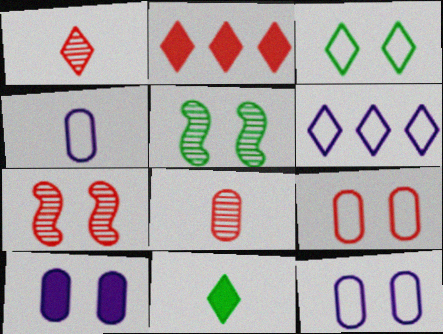[[2, 4, 5], 
[3, 7, 10]]